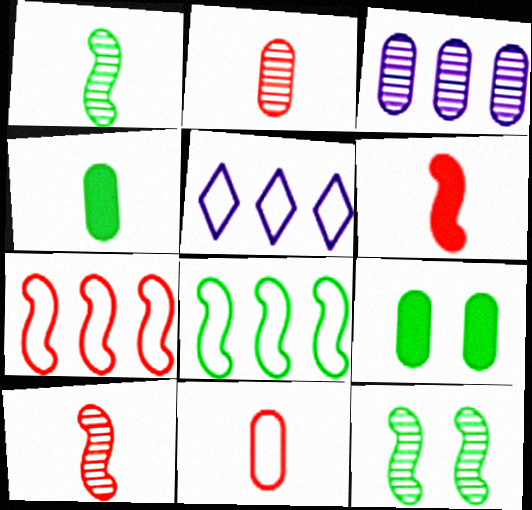[[3, 9, 11], 
[5, 9, 10]]